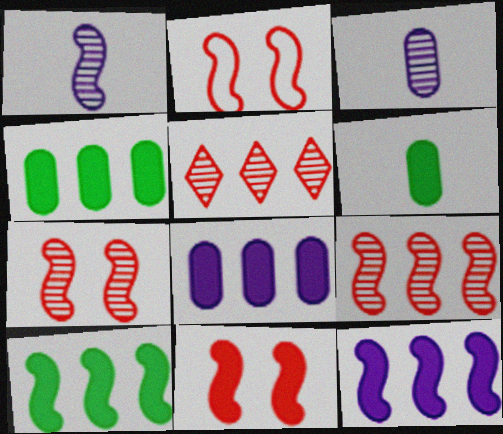[[1, 2, 10], 
[2, 7, 11]]